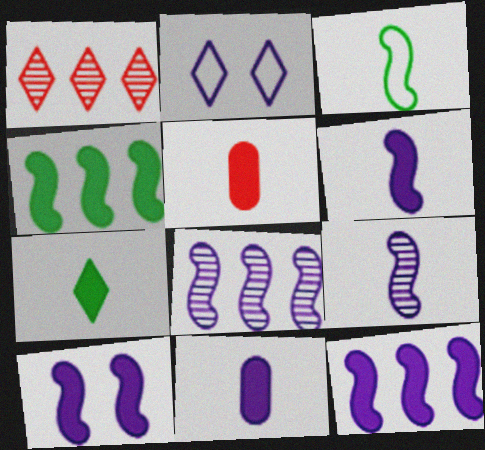[[1, 2, 7], 
[2, 8, 11], 
[5, 6, 7], 
[6, 10, 12]]